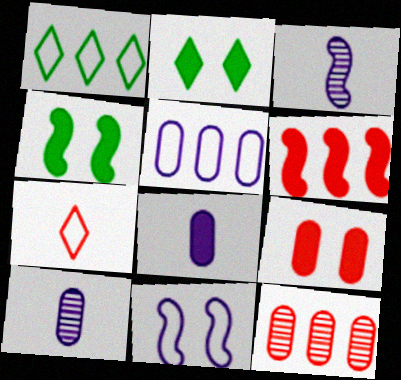[[1, 3, 9], 
[2, 6, 8]]